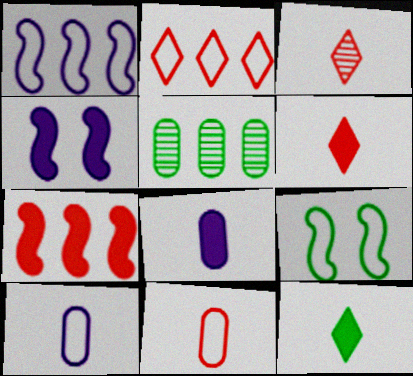[[2, 9, 10], 
[5, 9, 12]]